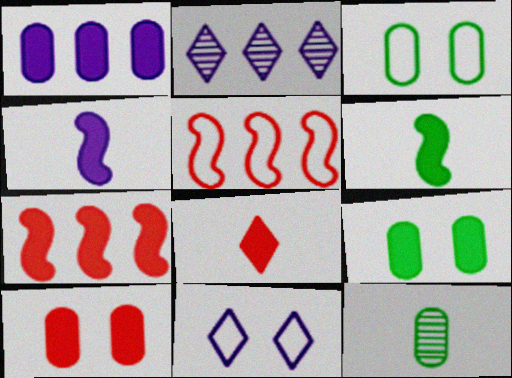[[7, 8, 10], 
[7, 11, 12]]